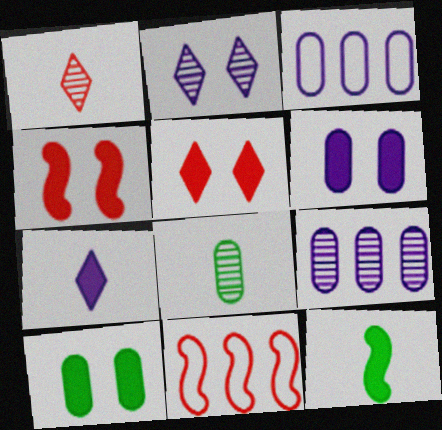[]